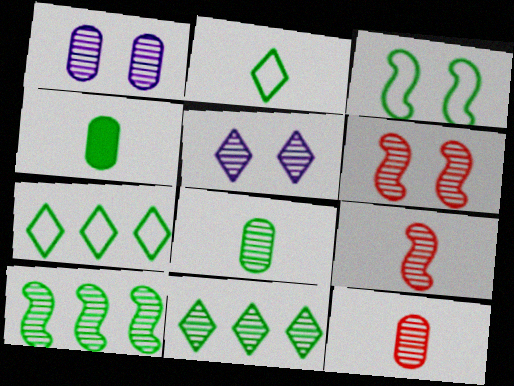[[1, 9, 11], 
[3, 4, 11], 
[5, 10, 12]]